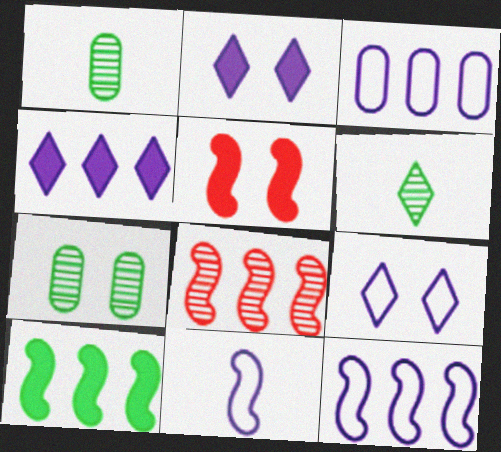[[3, 5, 6], 
[3, 9, 11], 
[5, 7, 9], 
[8, 10, 12]]